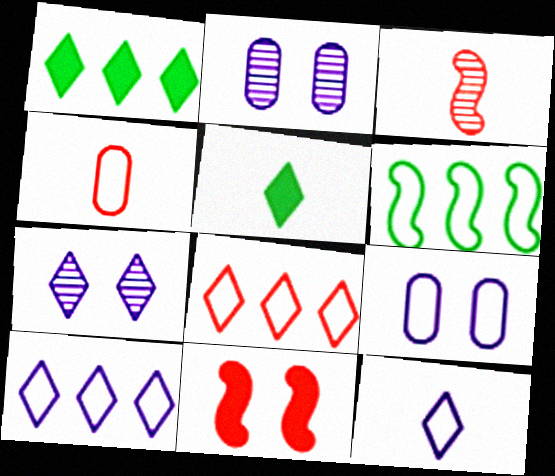[[1, 3, 9], 
[5, 7, 8]]